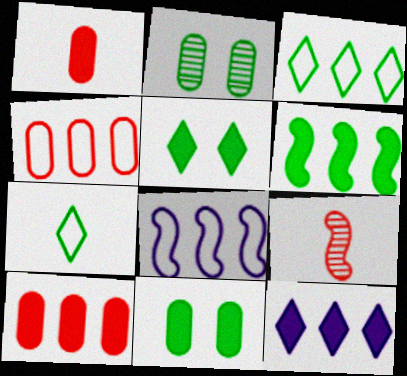[[2, 6, 7], 
[3, 4, 8], 
[6, 10, 12]]